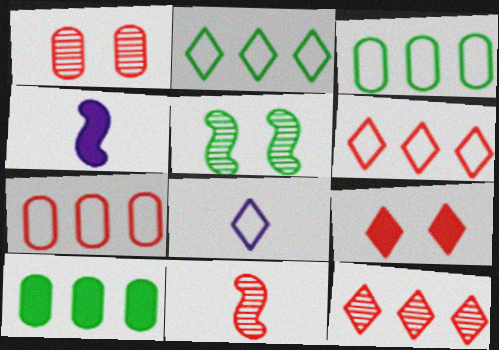[[1, 2, 4], 
[1, 11, 12], 
[4, 9, 10], 
[7, 9, 11]]